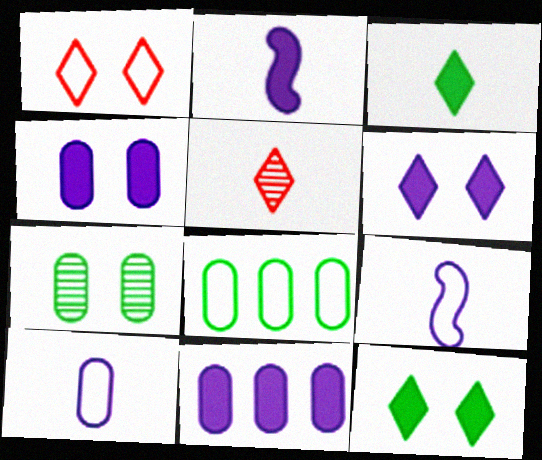[[1, 8, 9], 
[2, 6, 11]]